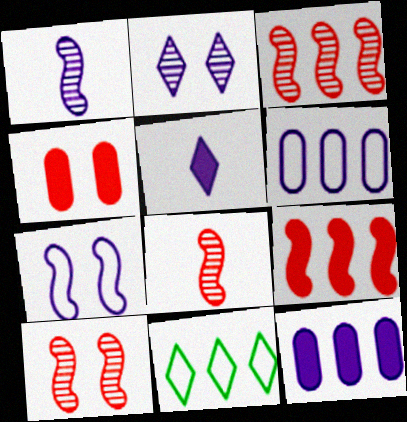[[1, 4, 11], 
[3, 8, 10], 
[3, 11, 12]]